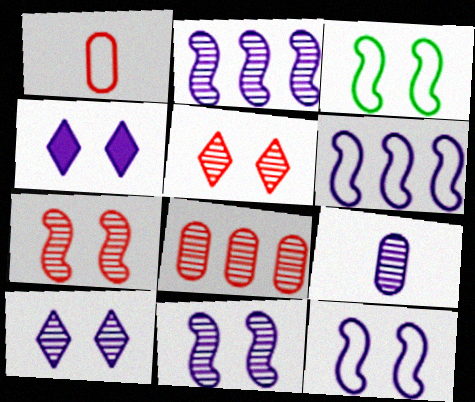[[2, 9, 10], 
[4, 6, 9]]